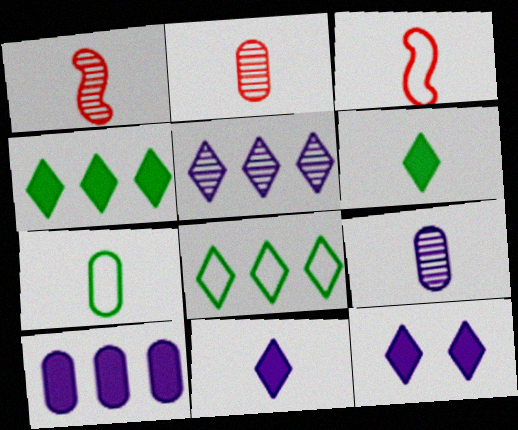[[1, 7, 11], 
[3, 6, 9]]